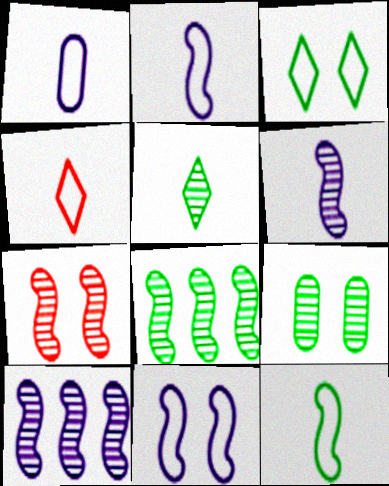[[1, 4, 12], 
[5, 8, 9], 
[6, 7, 8]]